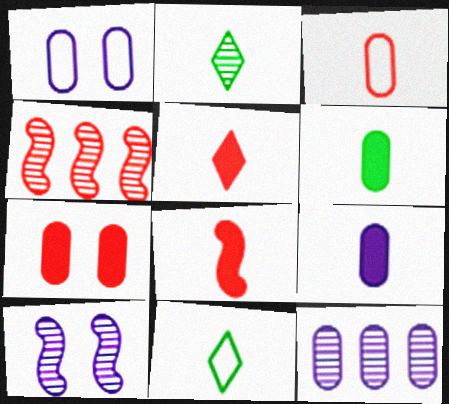[[1, 9, 12]]